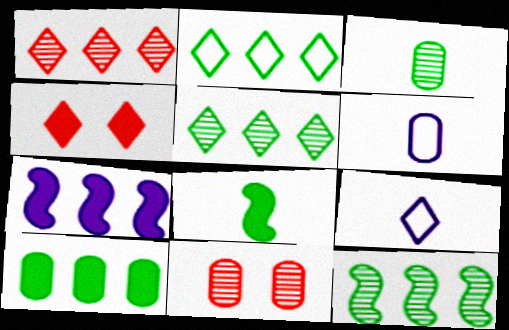[[2, 10, 12], 
[4, 5, 9], 
[4, 6, 12], 
[6, 10, 11]]